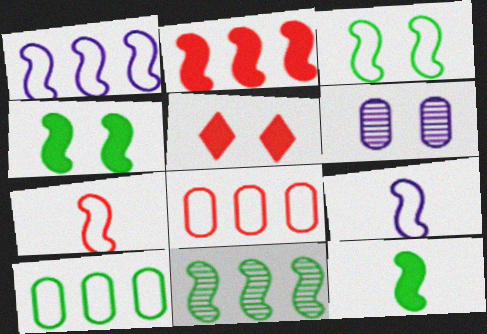[[1, 2, 11], 
[1, 3, 7], 
[3, 5, 6], 
[3, 11, 12]]